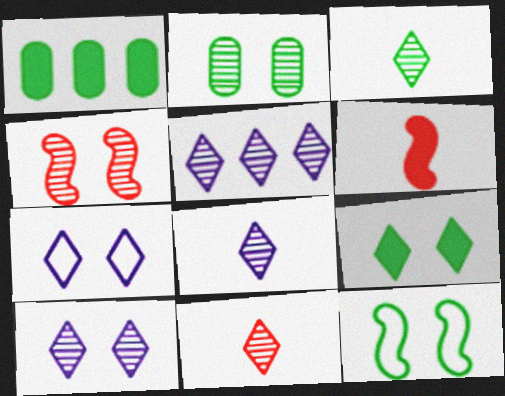[[1, 3, 12], 
[2, 4, 10], 
[2, 9, 12], 
[3, 8, 11], 
[5, 8, 10]]